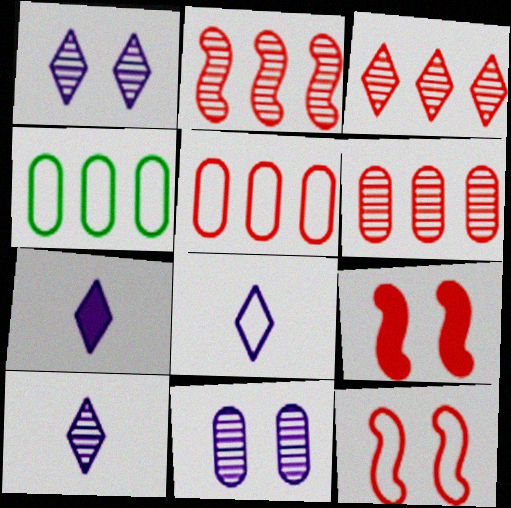[[2, 3, 6], 
[4, 8, 12], 
[4, 9, 10], 
[7, 8, 10]]